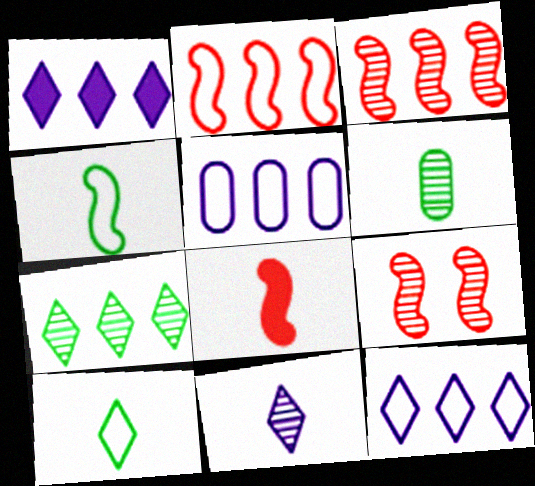[[2, 8, 9]]